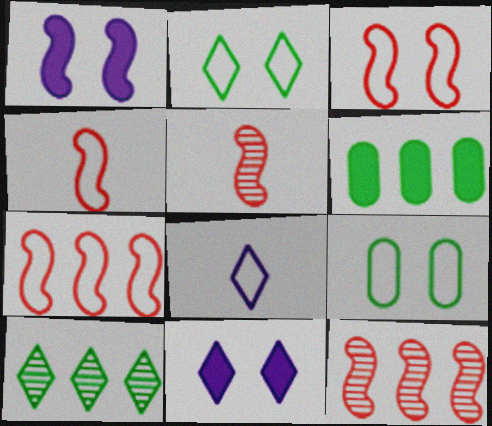[[3, 4, 7], 
[7, 8, 9]]